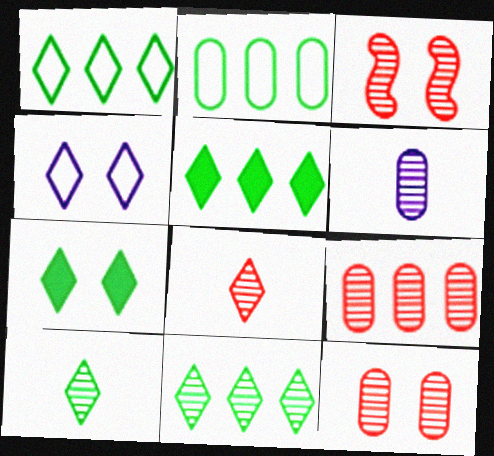[[1, 5, 11], 
[1, 7, 10], 
[3, 6, 11], 
[3, 8, 9], 
[4, 5, 8]]